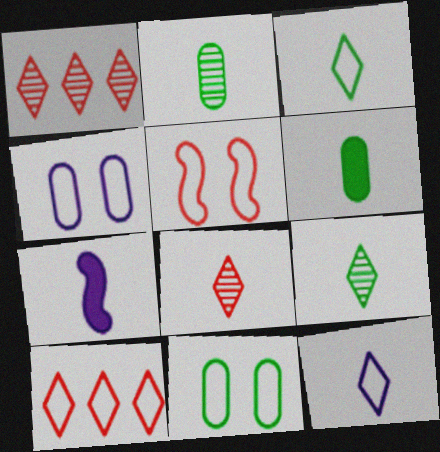[[1, 7, 11]]